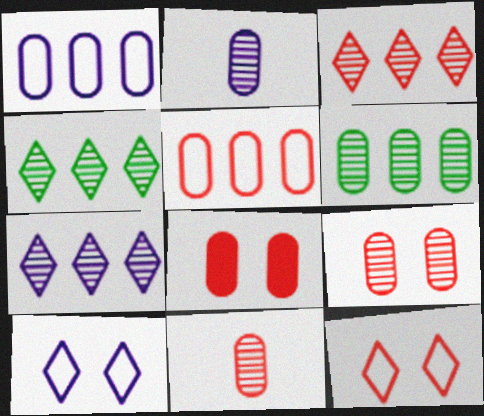[[2, 6, 9], 
[3, 4, 7], 
[5, 8, 11]]